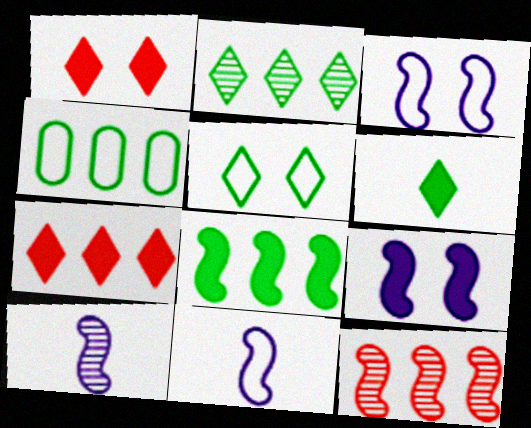[[1, 4, 10], 
[2, 4, 8], 
[2, 5, 6]]